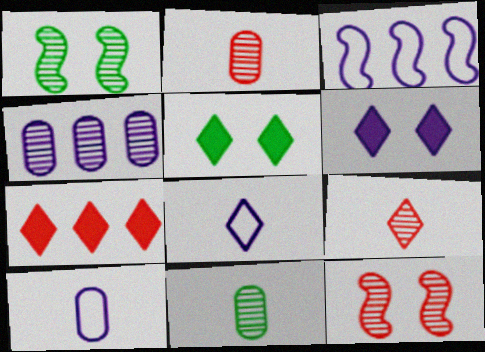[[1, 4, 9], 
[1, 7, 10], 
[2, 3, 5]]